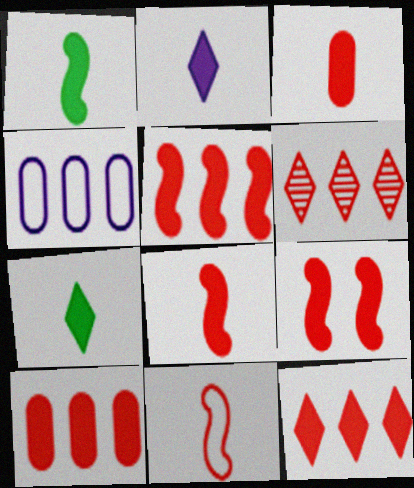[[1, 2, 3], 
[3, 9, 12], 
[5, 8, 9], 
[5, 10, 12]]